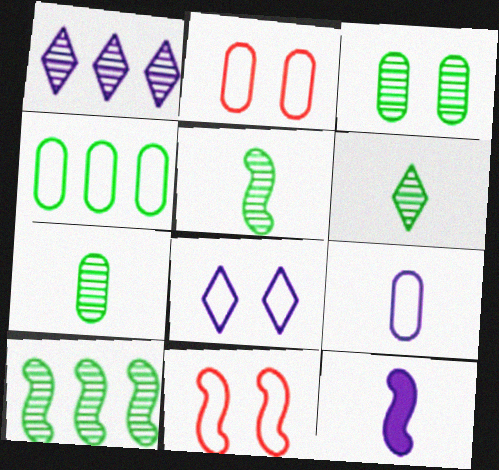[[2, 4, 9], 
[3, 6, 10], 
[5, 6, 7], 
[10, 11, 12]]